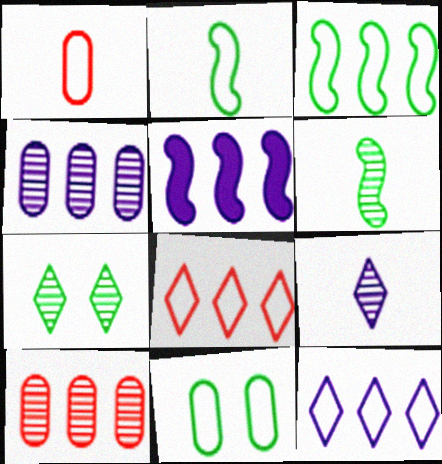[[1, 5, 7], 
[4, 5, 12]]